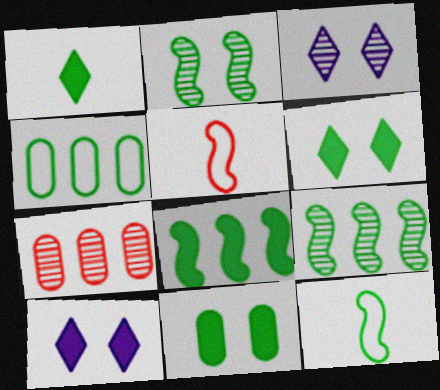[[1, 2, 4], 
[1, 8, 11], 
[2, 8, 12], 
[7, 10, 12]]